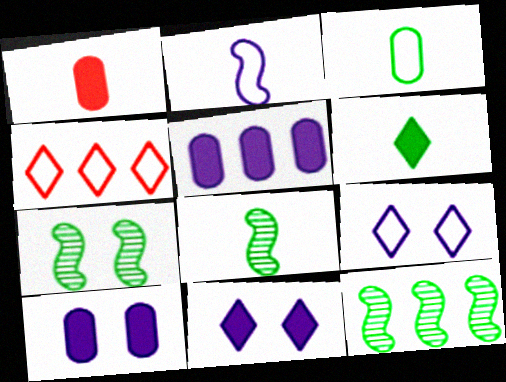[[1, 9, 12], 
[3, 6, 8], 
[4, 5, 12], 
[4, 8, 10], 
[7, 8, 12]]